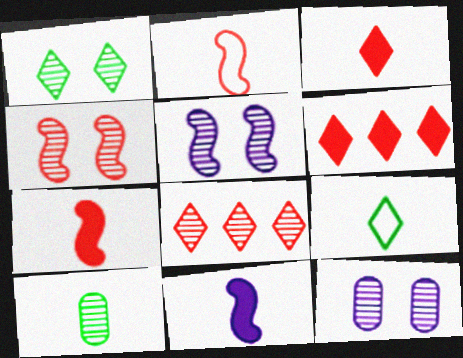[[1, 4, 12], 
[5, 8, 10]]